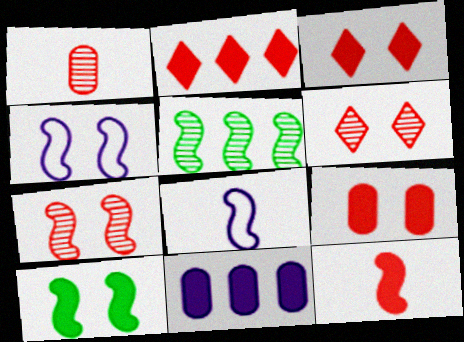[[2, 9, 12], 
[4, 5, 12], 
[4, 7, 10]]